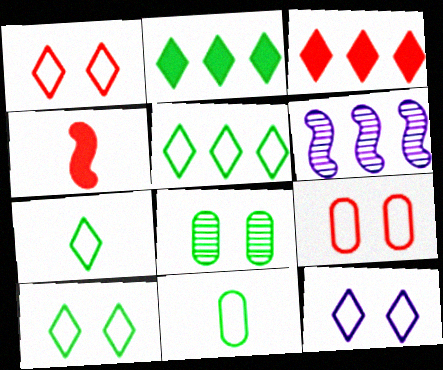[[1, 10, 12], 
[5, 7, 10]]